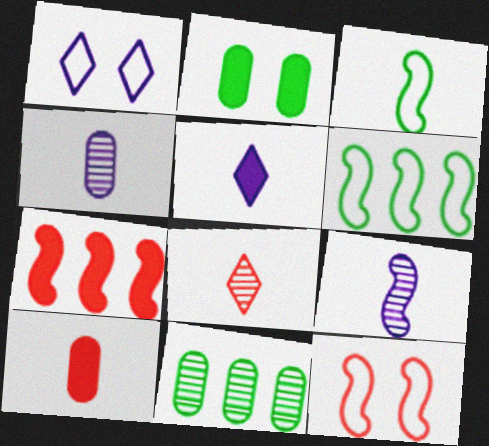[[2, 5, 7], 
[5, 11, 12]]